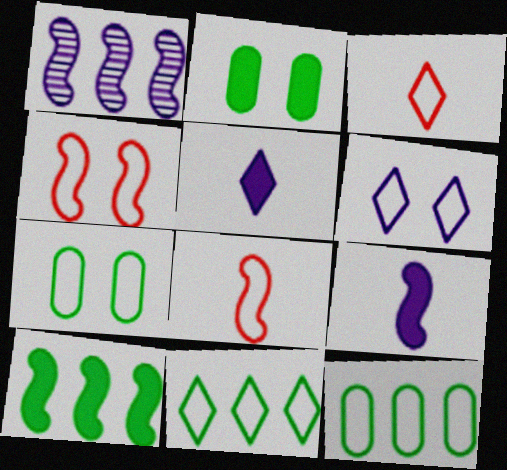[[1, 2, 3], 
[3, 6, 11], 
[4, 6, 7], 
[6, 8, 12]]